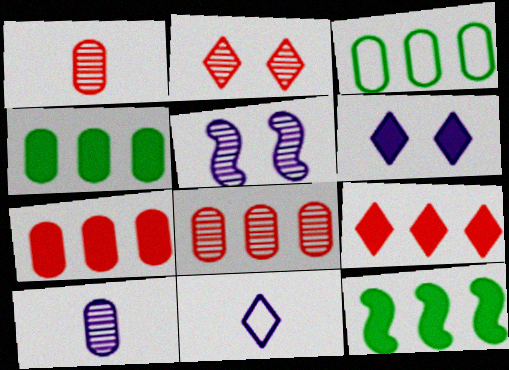[]